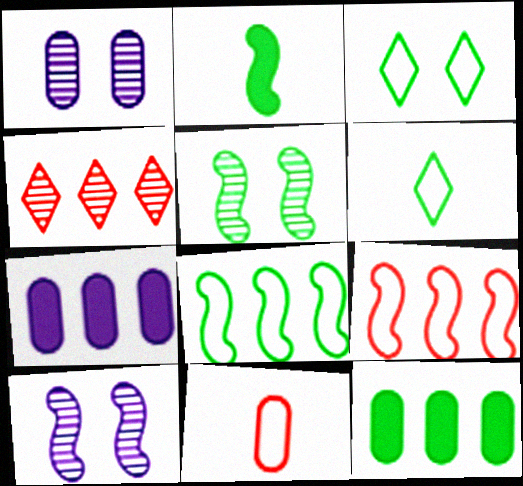[[1, 11, 12], 
[2, 5, 8], 
[2, 9, 10], 
[4, 7, 8], 
[5, 6, 12]]